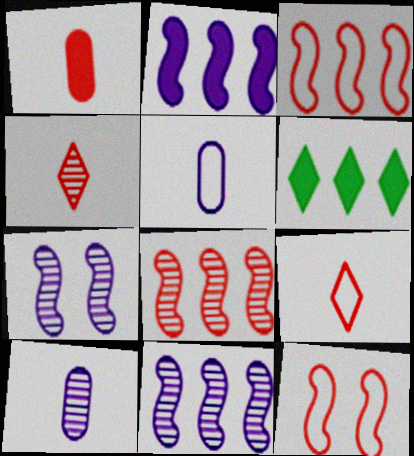[[6, 10, 12]]